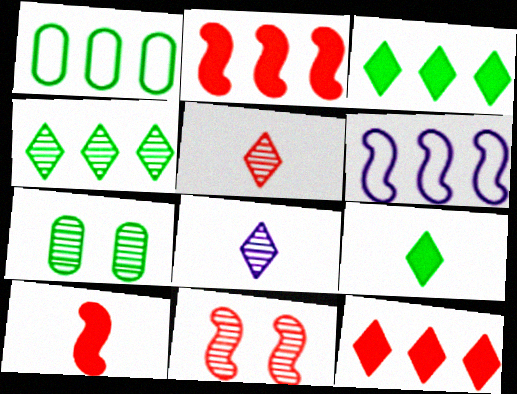[]